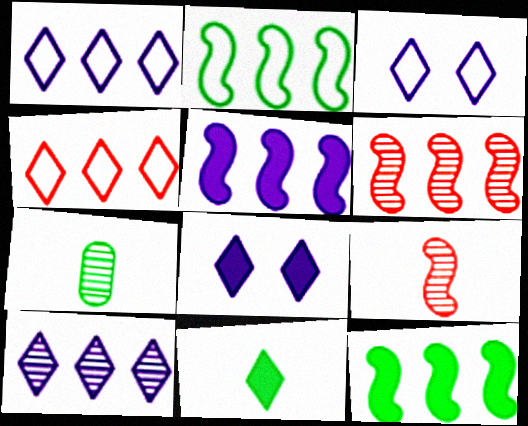[[2, 5, 6]]